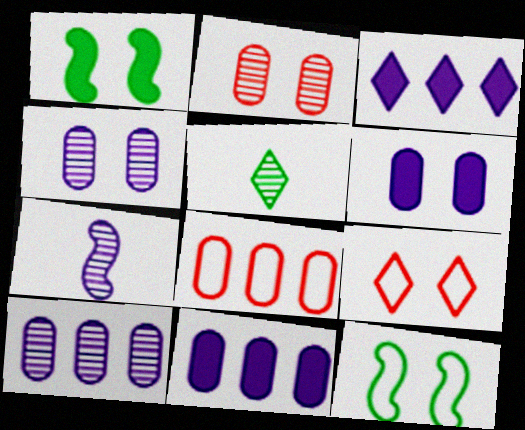[[1, 4, 9], 
[3, 5, 9]]